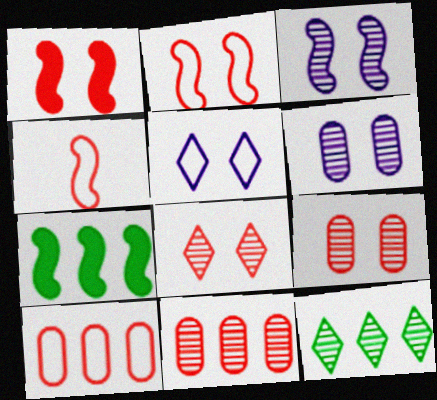[[3, 4, 7]]